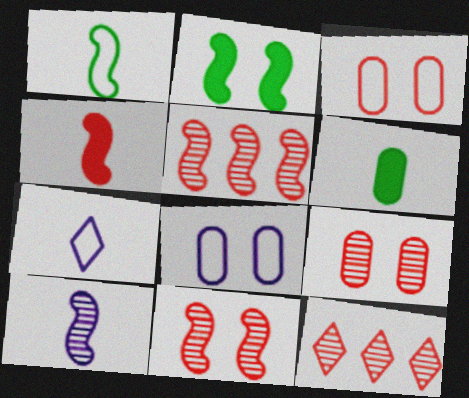[[1, 4, 10], 
[3, 4, 12]]